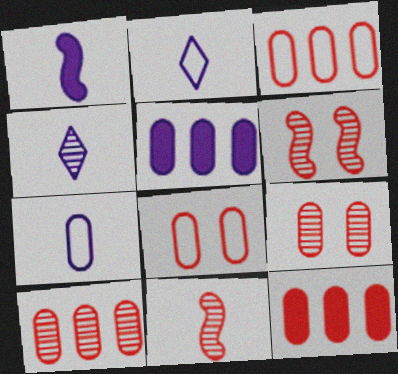[[1, 4, 7], 
[3, 10, 12]]